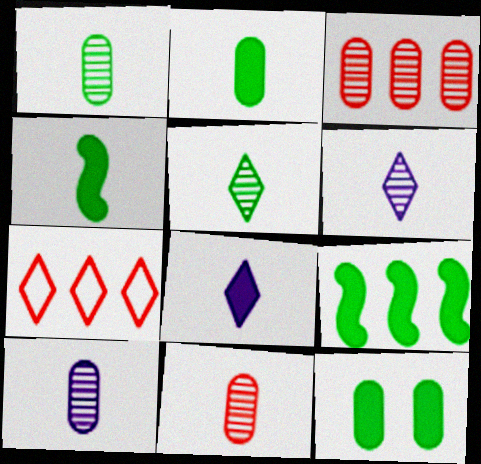[[1, 10, 11]]